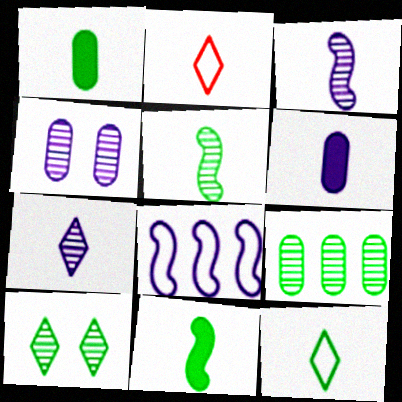[[1, 2, 3], 
[1, 5, 12], 
[2, 5, 6], 
[5, 9, 10]]